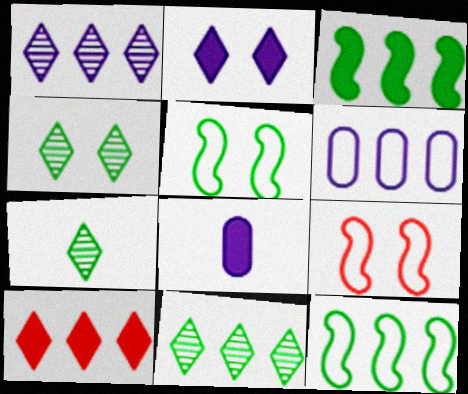[[4, 7, 11], 
[8, 9, 11]]